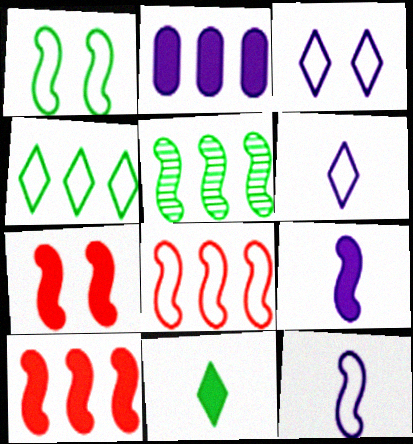[[1, 8, 12], 
[2, 7, 11], 
[5, 7, 12]]